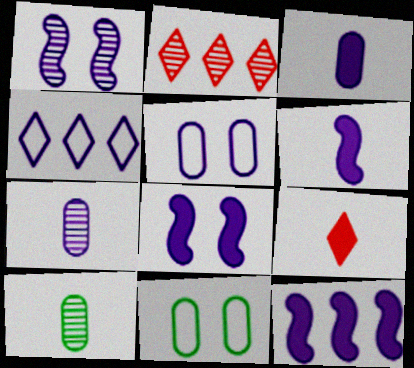[[1, 2, 10], 
[1, 3, 4], 
[2, 6, 11], 
[4, 7, 8], 
[6, 8, 12]]